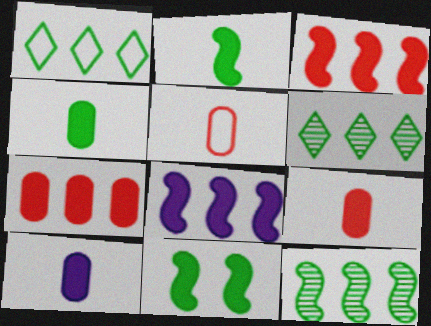[[4, 9, 10]]